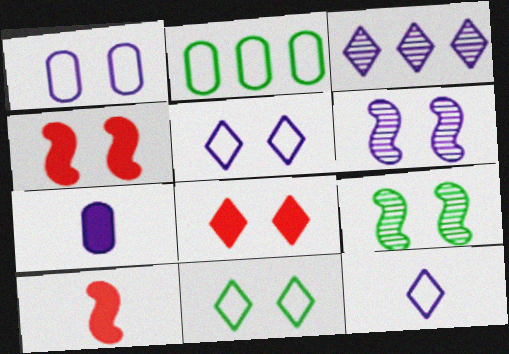[[1, 8, 9]]